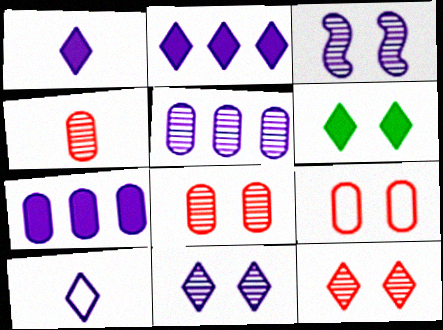[[2, 10, 11], 
[3, 6, 9], 
[3, 7, 10]]